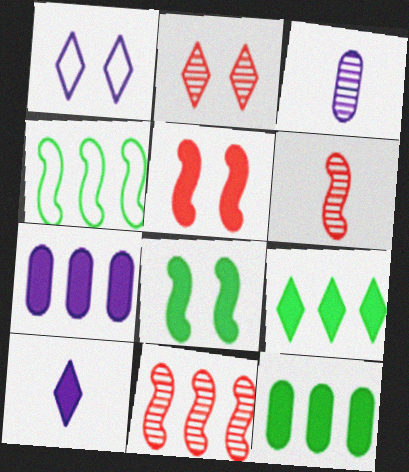[[1, 6, 12], 
[5, 10, 12]]